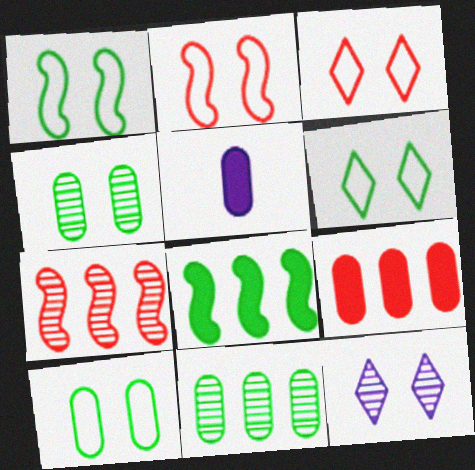[[1, 6, 10], 
[5, 6, 7]]